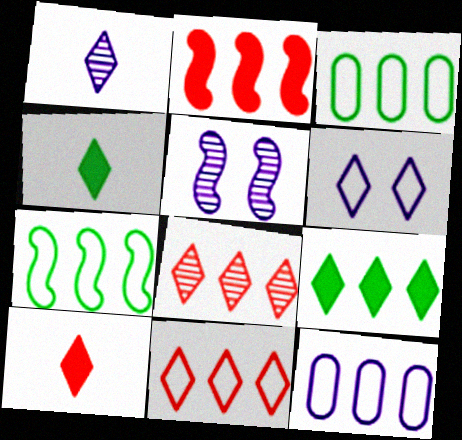[[3, 5, 10], 
[4, 6, 8], 
[7, 11, 12]]